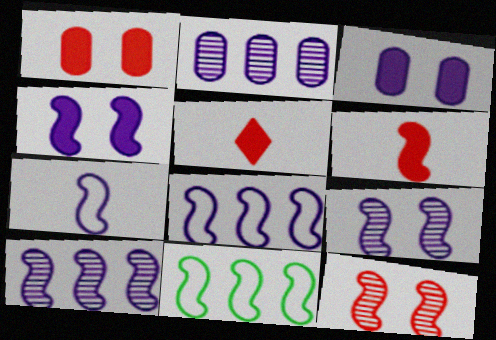[[4, 7, 10], 
[6, 9, 11]]